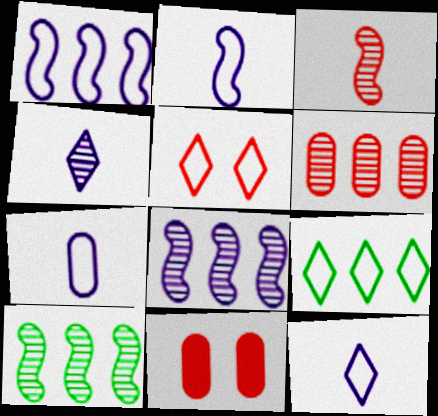[[2, 7, 12], 
[5, 9, 12], 
[10, 11, 12]]